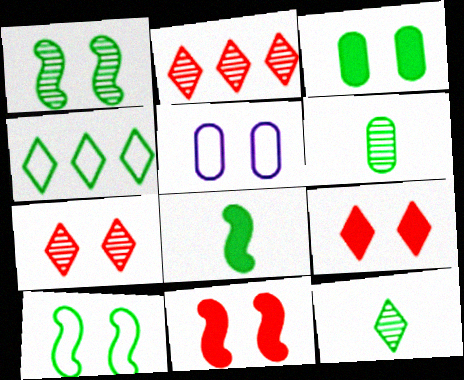[[1, 5, 9], 
[2, 5, 8]]